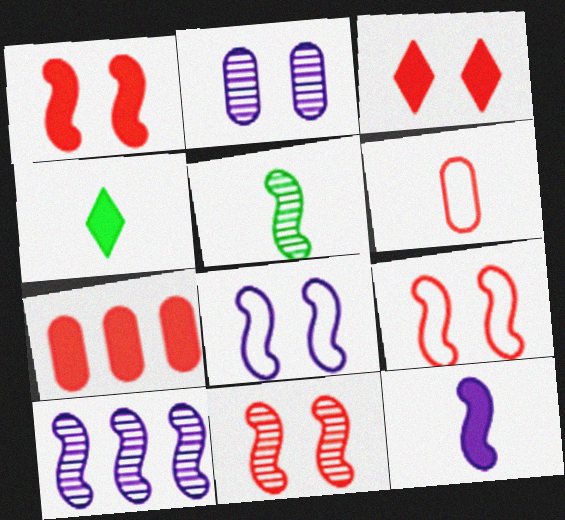[[1, 9, 11], 
[5, 10, 11], 
[8, 10, 12]]